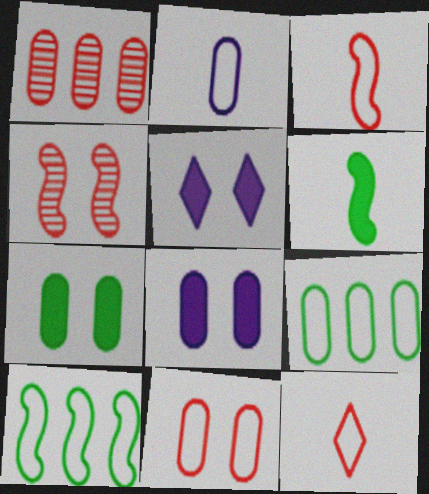[[1, 2, 7], 
[2, 9, 11]]